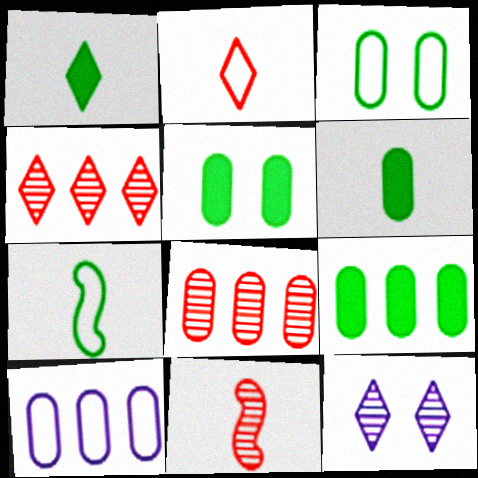[[5, 6, 9], 
[8, 9, 10]]